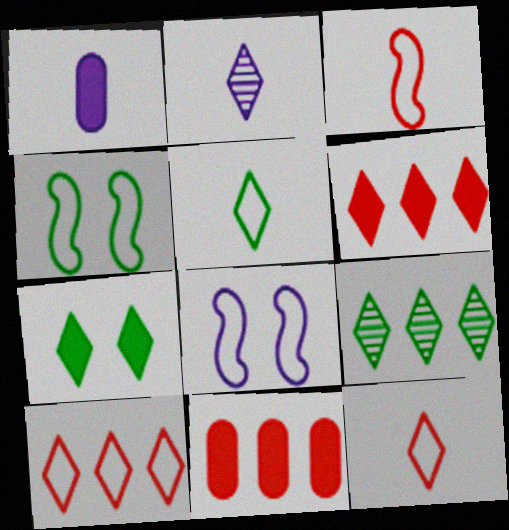[[2, 4, 11], 
[2, 7, 10], 
[5, 7, 9]]